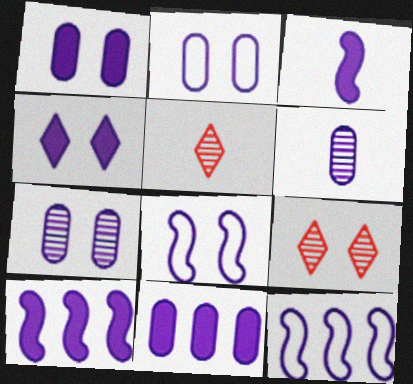[[1, 2, 7], 
[2, 6, 11], 
[3, 4, 11], 
[4, 6, 12], 
[4, 7, 8]]